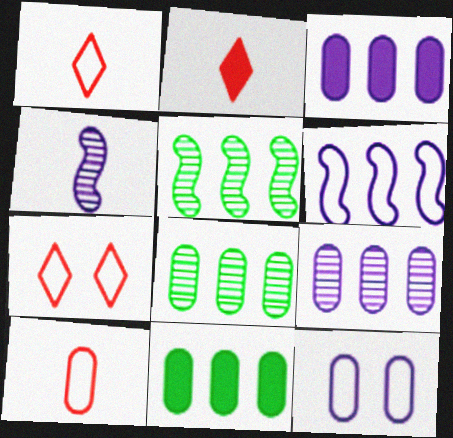[[2, 5, 12], 
[4, 7, 11]]